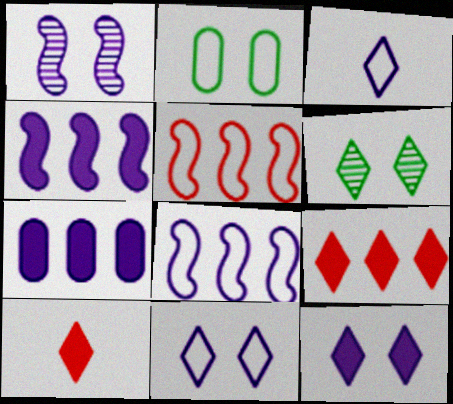[[1, 3, 7], 
[2, 3, 5], 
[3, 6, 9]]